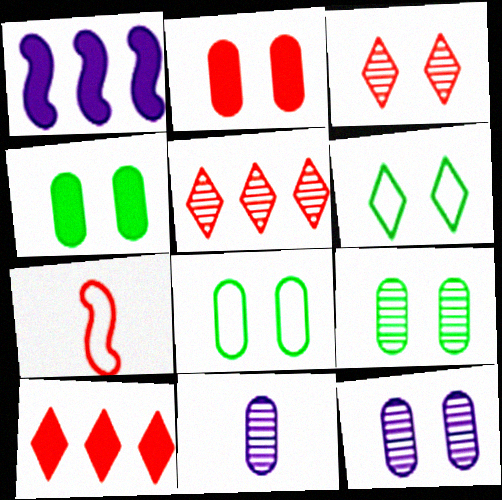[[2, 5, 7], 
[2, 8, 12], 
[4, 8, 9]]